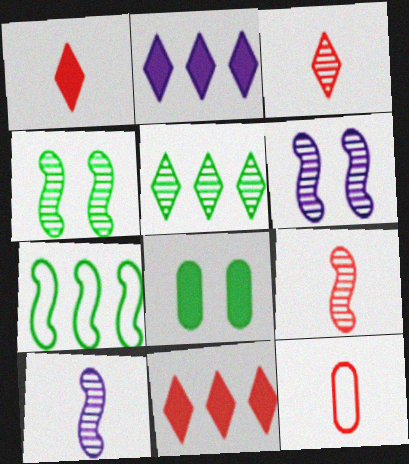[[1, 9, 12], 
[2, 4, 12]]